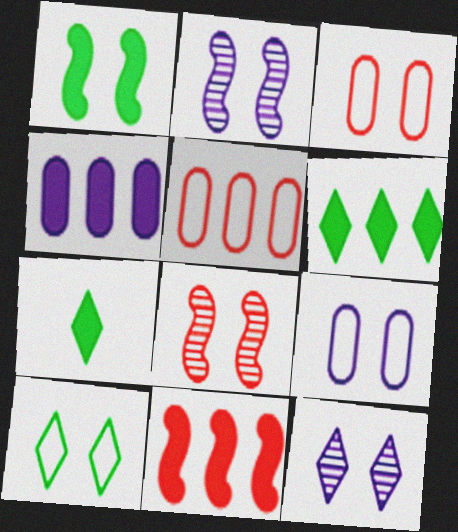[[1, 3, 12], 
[2, 5, 7], 
[4, 6, 11]]